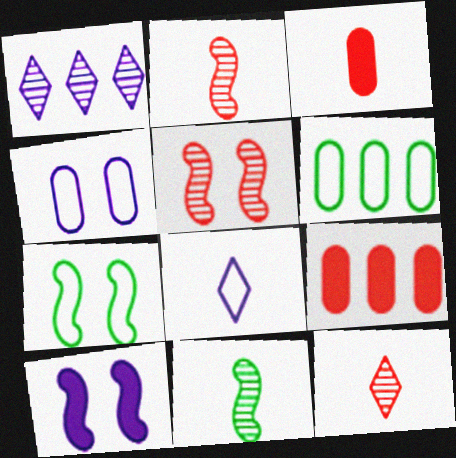[[1, 3, 7], 
[3, 8, 11], 
[5, 7, 10], 
[6, 10, 12]]